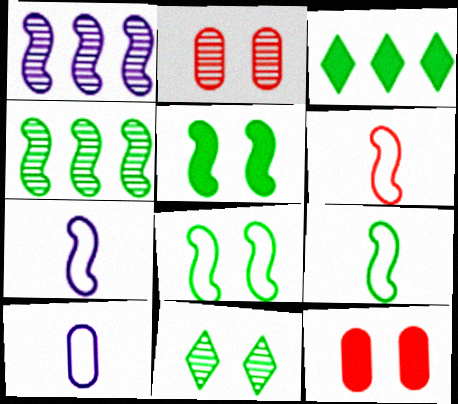[[1, 5, 6], 
[2, 3, 7], 
[4, 5, 9], 
[6, 7, 9]]